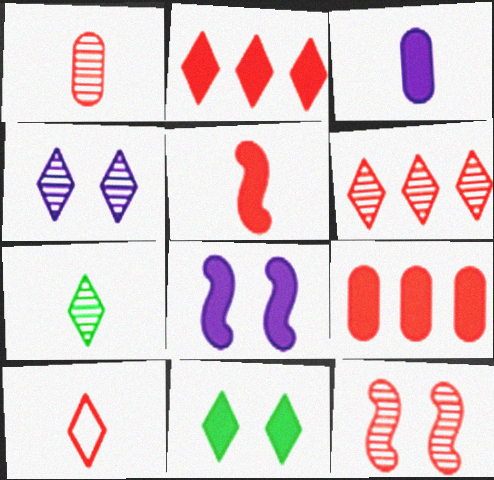[[1, 5, 10], 
[1, 6, 12], 
[4, 6, 7], 
[9, 10, 12]]